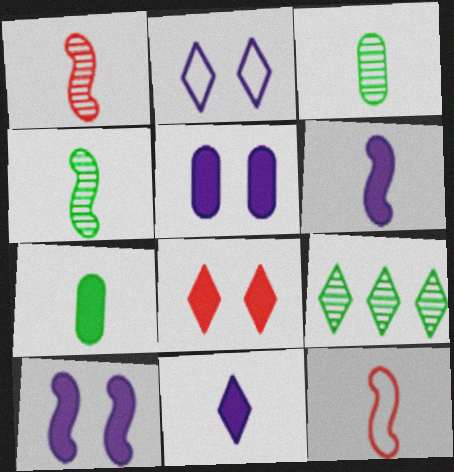[[3, 11, 12], 
[4, 6, 12], 
[5, 9, 12]]